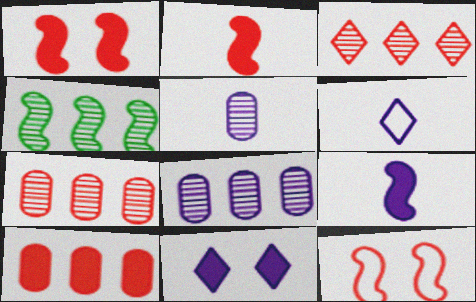[[3, 4, 8], 
[4, 9, 12], 
[5, 6, 9]]